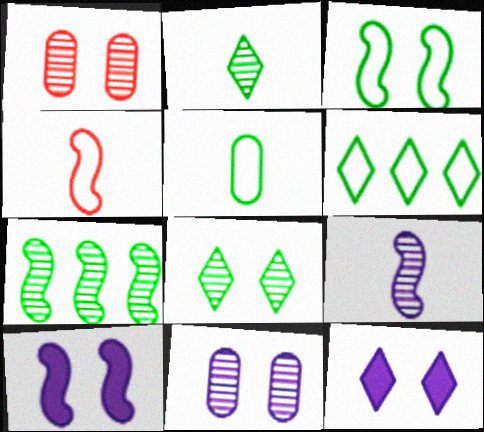[[1, 3, 12], 
[3, 5, 6], 
[4, 7, 10]]